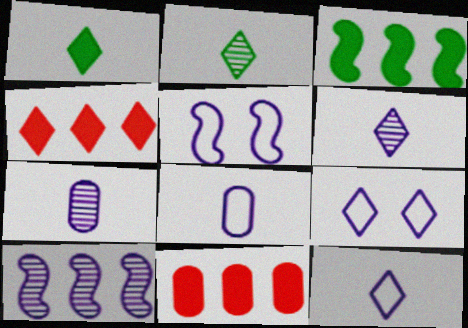[[2, 4, 9], 
[2, 5, 11]]